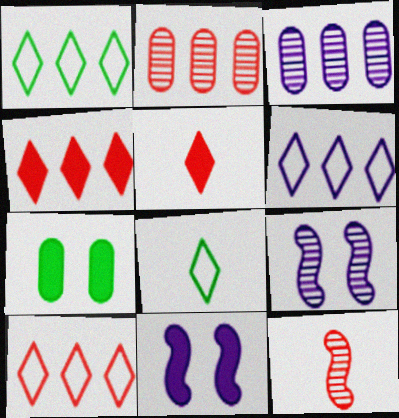[[1, 6, 10], 
[2, 8, 11], 
[6, 7, 12]]